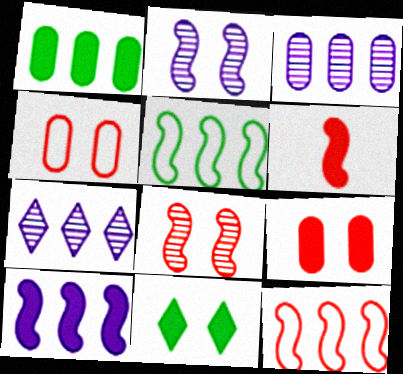[[1, 7, 12], 
[2, 4, 11], 
[2, 5, 6], 
[6, 8, 12]]